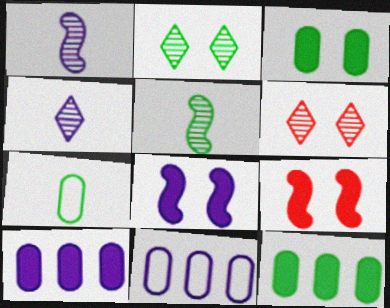[[4, 8, 11]]